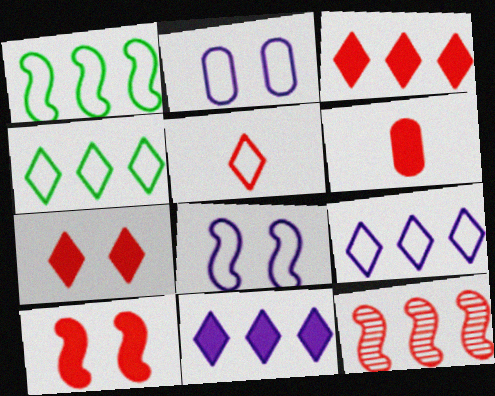[[1, 2, 5], 
[3, 6, 10]]